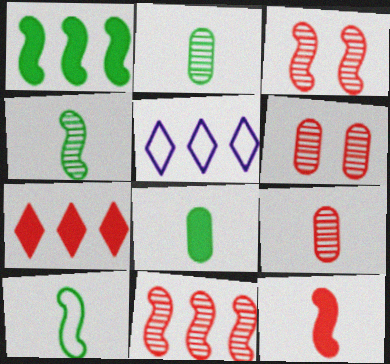[[3, 5, 8]]